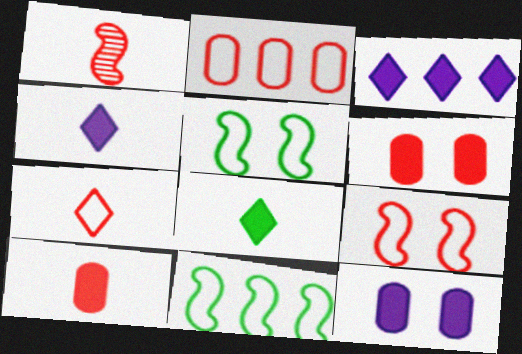[[1, 7, 10], 
[2, 7, 9]]